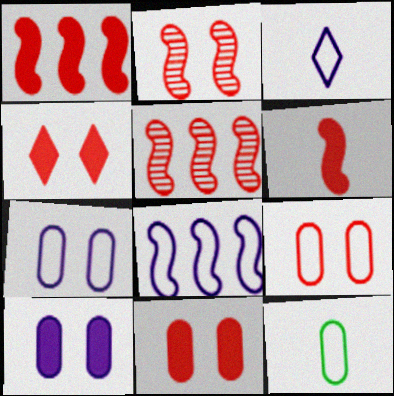[[2, 4, 9], 
[3, 7, 8]]